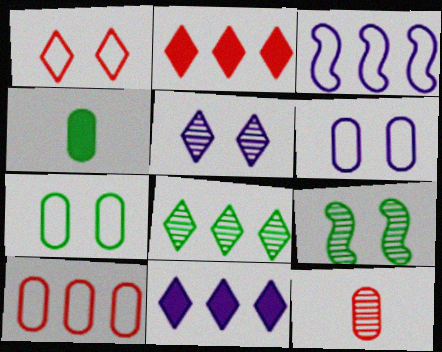[]